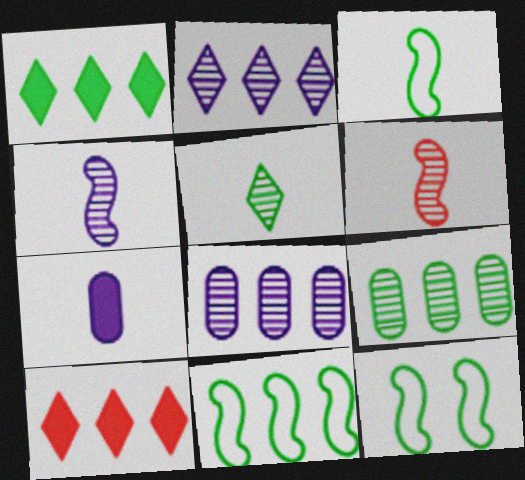[[1, 9, 11], 
[3, 11, 12], 
[8, 10, 11]]